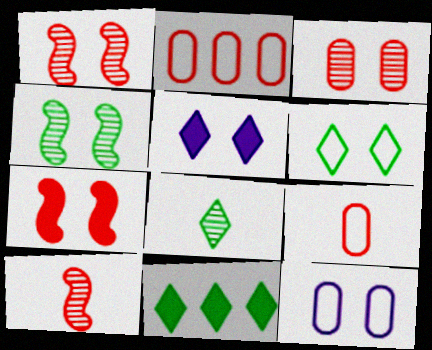[[6, 8, 11], 
[10, 11, 12]]